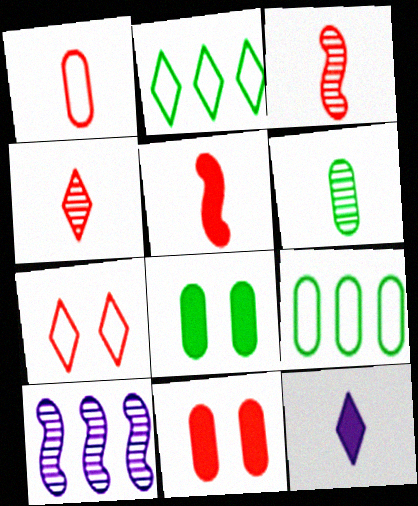[[1, 4, 5], 
[6, 8, 9]]